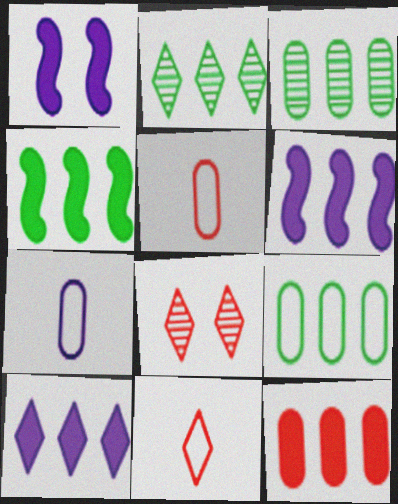[[1, 2, 5], 
[1, 3, 11], 
[2, 4, 9], 
[4, 7, 8], 
[4, 10, 12]]